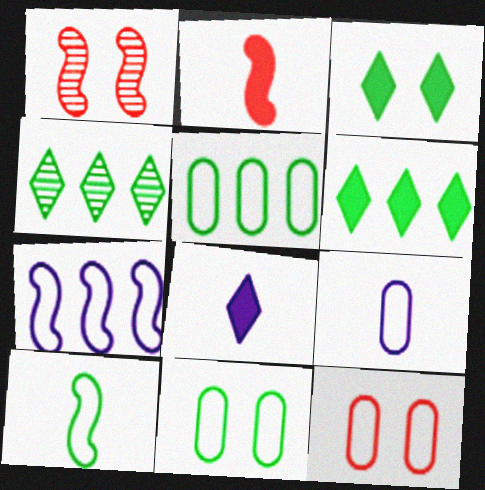[[1, 5, 8], 
[1, 6, 9], 
[5, 9, 12]]